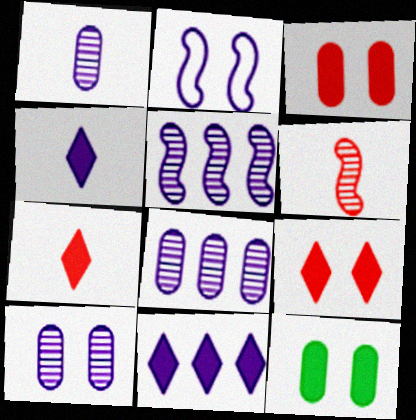[[1, 2, 11], 
[1, 8, 10], 
[2, 4, 8]]